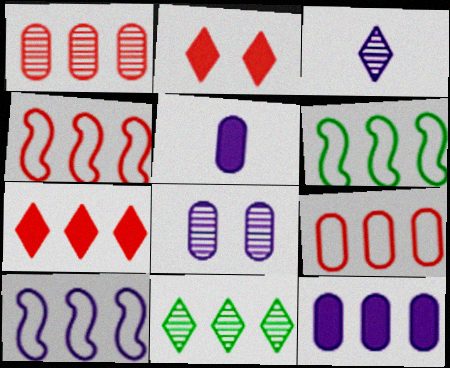[[1, 4, 7], 
[4, 6, 10], 
[4, 11, 12]]